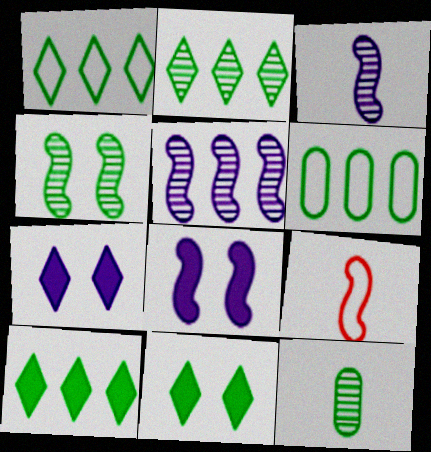[[1, 2, 10], 
[2, 4, 12]]